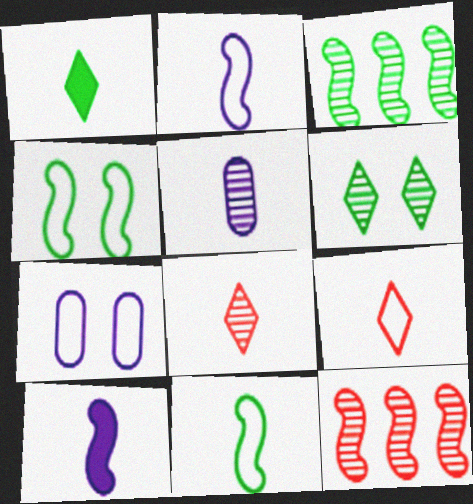[[1, 7, 12], 
[4, 10, 12], 
[5, 6, 12]]